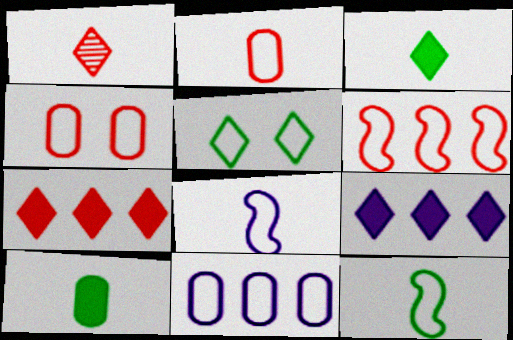[[1, 5, 9], 
[1, 8, 10]]